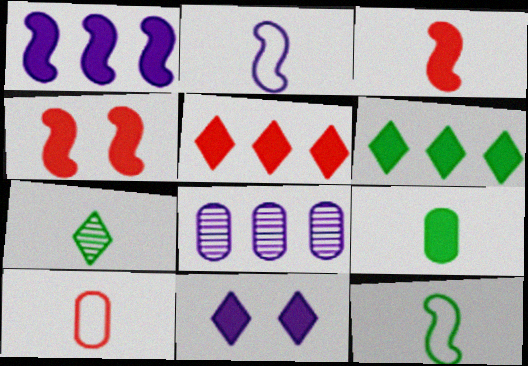[[2, 8, 11], 
[7, 9, 12]]